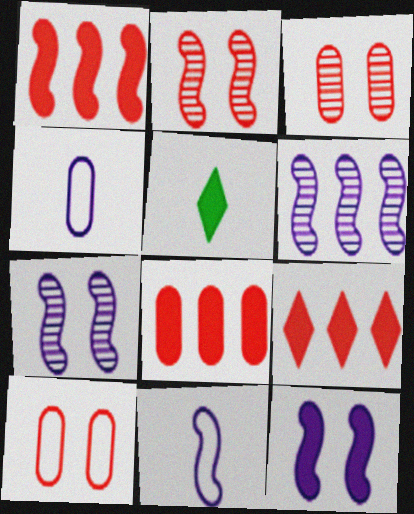[[1, 8, 9], 
[5, 6, 10], 
[5, 8, 12], 
[6, 11, 12]]